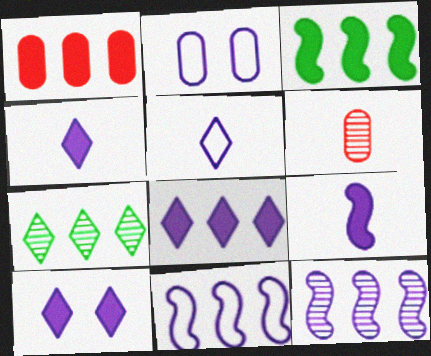[[1, 3, 8], 
[1, 7, 11], 
[2, 4, 12], 
[2, 5, 11], 
[4, 8, 10]]